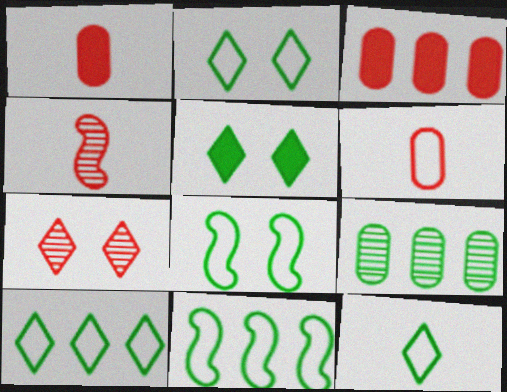[[2, 10, 12]]